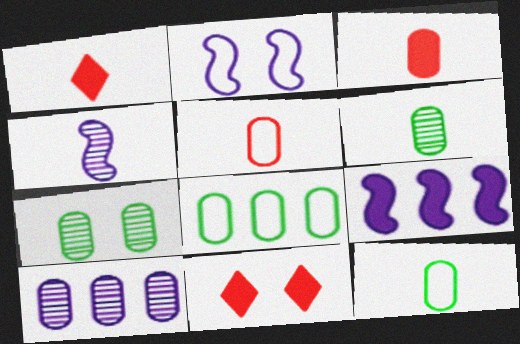[[1, 4, 12], 
[2, 4, 9], 
[2, 7, 11], 
[4, 8, 11]]